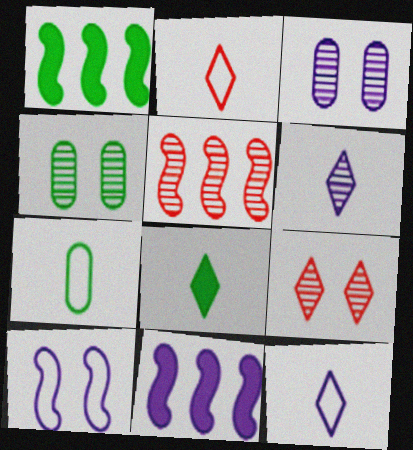[[1, 2, 3], 
[2, 4, 11], 
[2, 6, 8], 
[3, 11, 12], 
[4, 5, 6], 
[7, 9, 11]]